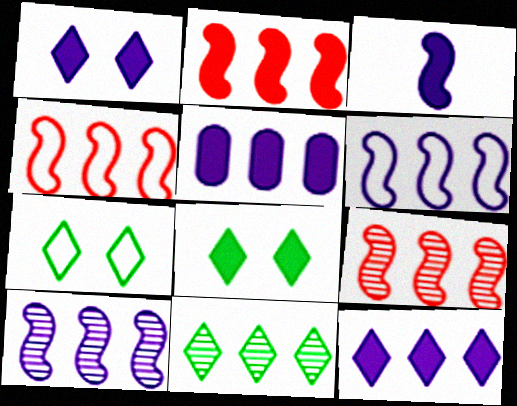[[1, 3, 5], 
[2, 4, 9], 
[4, 5, 11]]